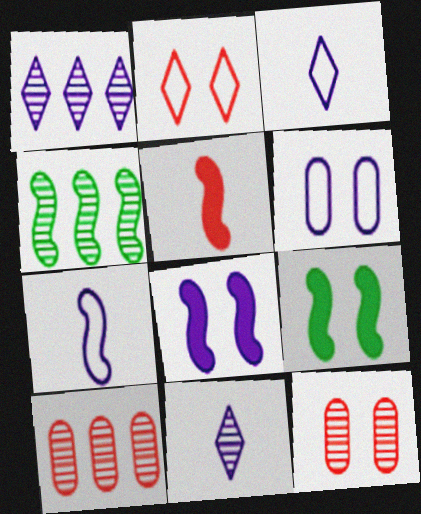[[1, 4, 10], 
[2, 5, 10], 
[3, 9, 10], 
[4, 11, 12]]